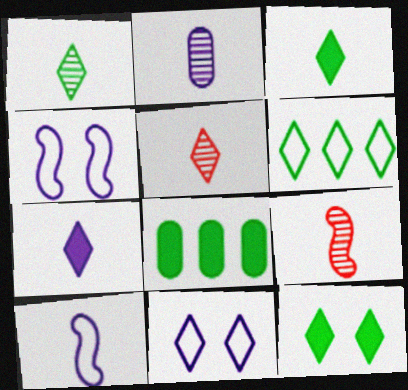[[1, 2, 9], 
[1, 6, 12], 
[2, 7, 10], 
[4, 5, 8], 
[8, 9, 11]]